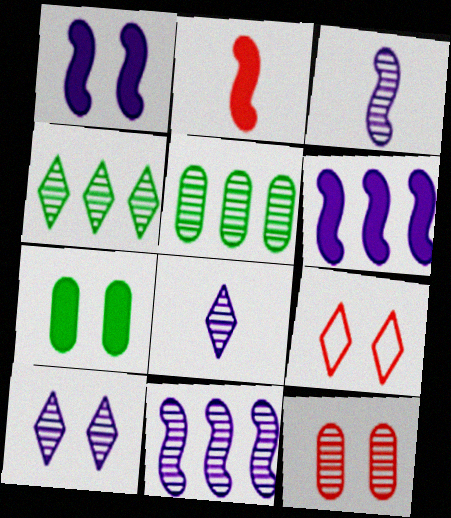[[3, 4, 12]]